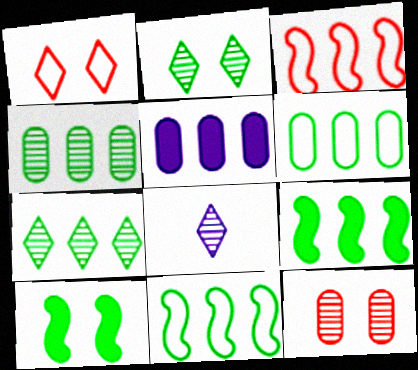[[3, 5, 7], 
[6, 7, 9]]